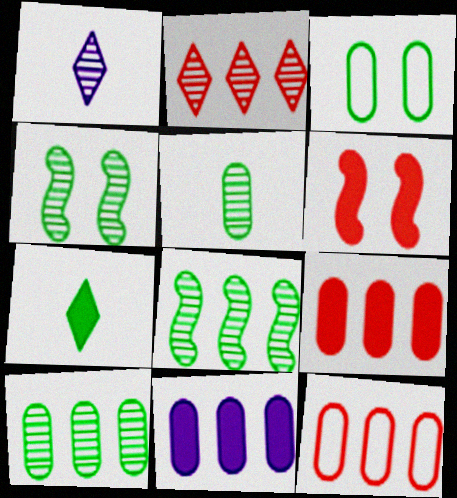[[3, 7, 8], 
[6, 7, 11], 
[10, 11, 12]]